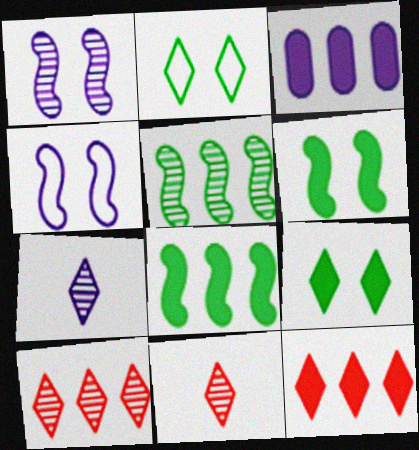[[2, 7, 12], 
[3, 4, 7], 
[3, 8, 12]]